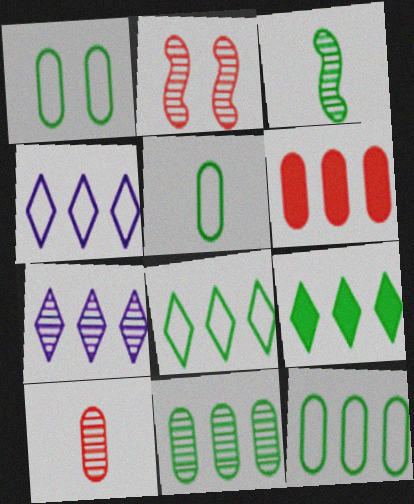[[1, 3, 9], 
[1, 5, 12]]